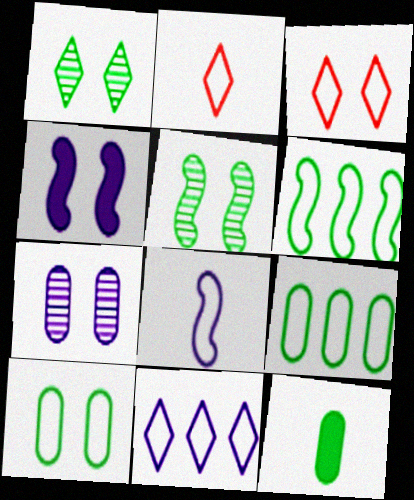[[1, 6, 12], 
[3, 8, 9]]